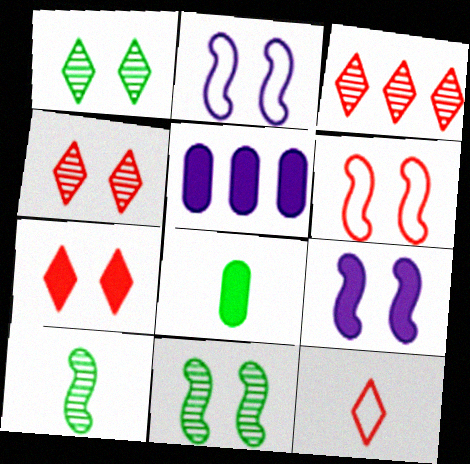[[2, 3, 8], 
[3, 7, 12], 
[5, 11, 12], 
[6, 9, 11]]